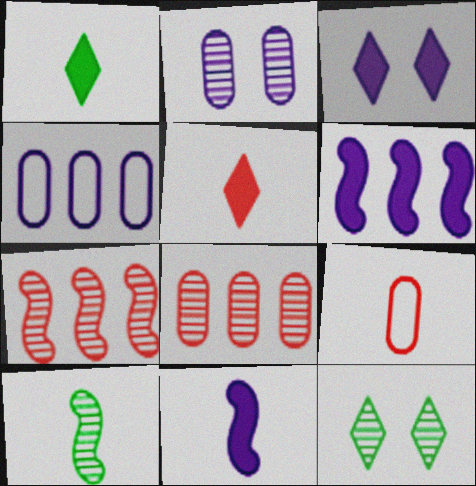[[6, 9, 12]]